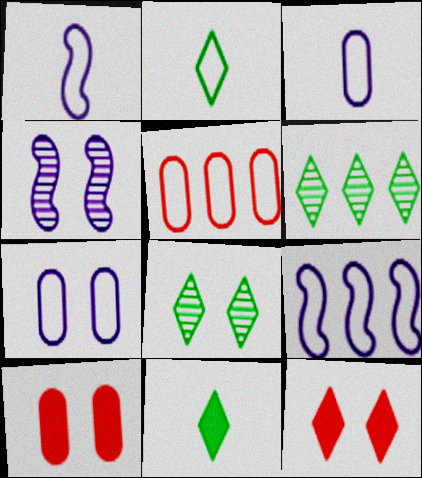[[1, 6, 10], 
[4, 5, 11]]